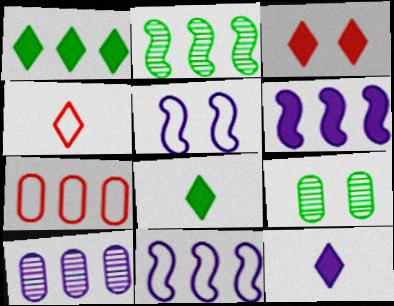[[1, 3, 12], 
[3, 5, 9], 
[4, 6, 9], 
[5, 10, 12]]